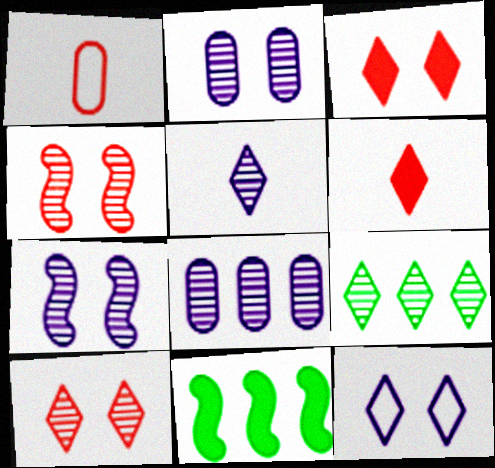[[5, 7, 8], 
[5, 9, 10], 
[6, 9, 12]]